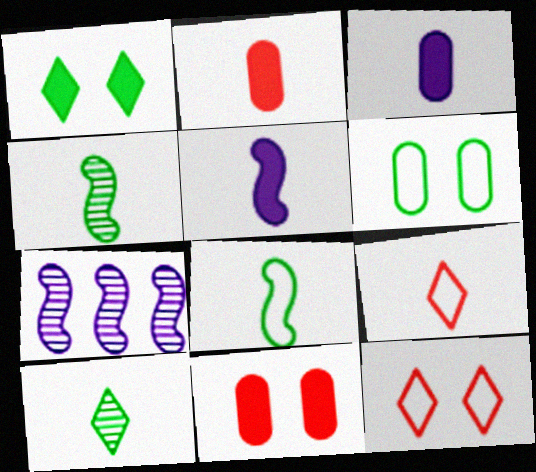[[3, 4, 9]]